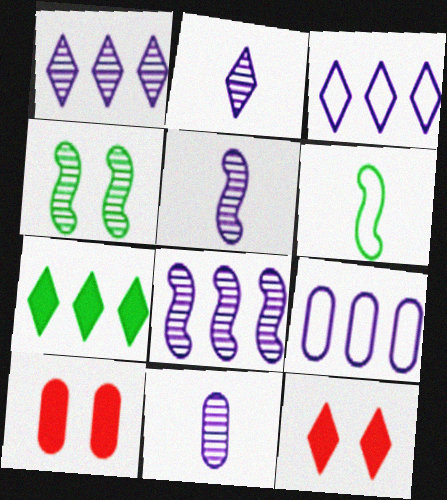[[1, 6, 10], 
[2, 5, 11]]